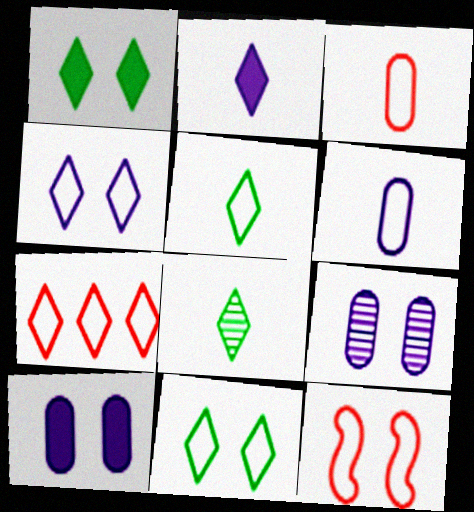[[1, 9, 12], 
[3, 7, 12], 
[4, 5, 7]]